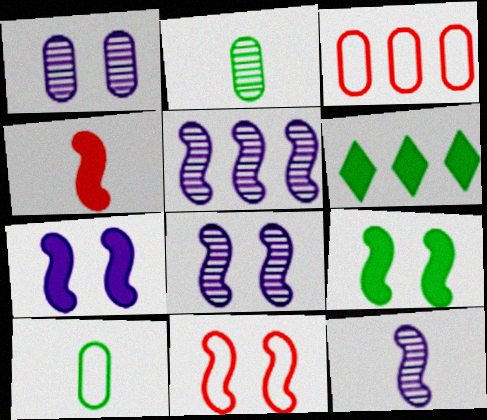[[3, 5, 6], 
[5, 8, 12], 
[8, 9, 11]]